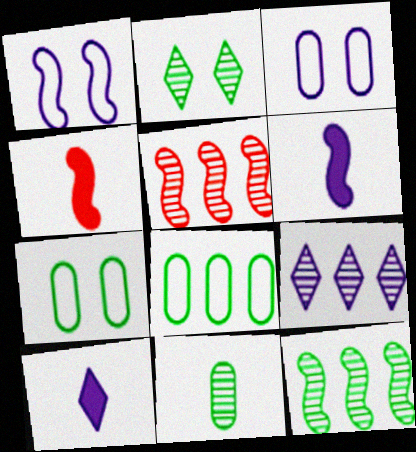[[1, 4, 12], 
[2, 11, 12], 
[3, 6, 9], 
[4, 7, 9], 
[5, 7, 10]]